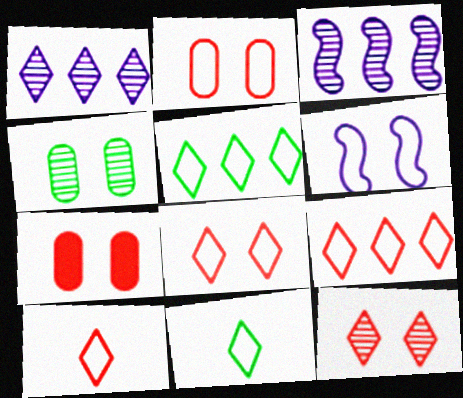[[3, 7, 11], 
[8, 9, 10]]